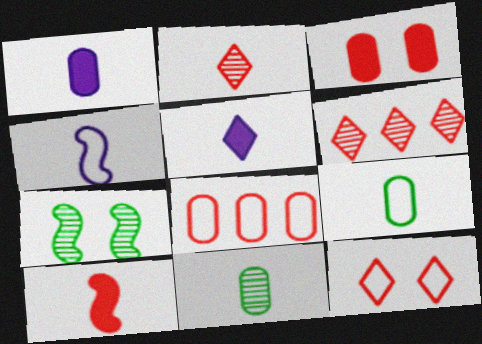[[5, 7, 8]]